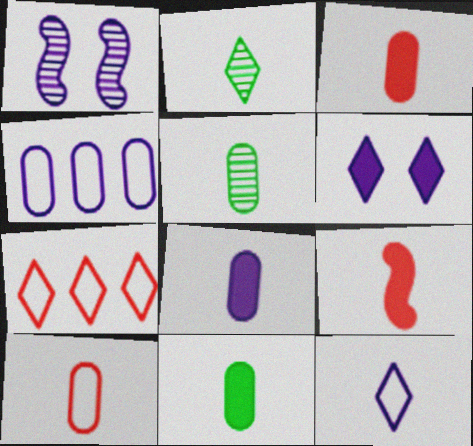[[1, 7, 11], 
[2, 6, 7], 
[3, 8, 11], 
[5, 8, 10], 
[5, 9, 12]]